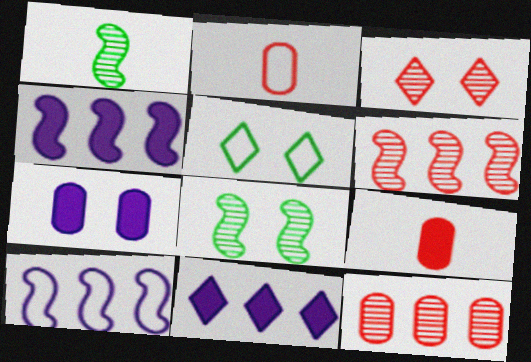[[2, 5, 10], 
[2, 8, 11]]